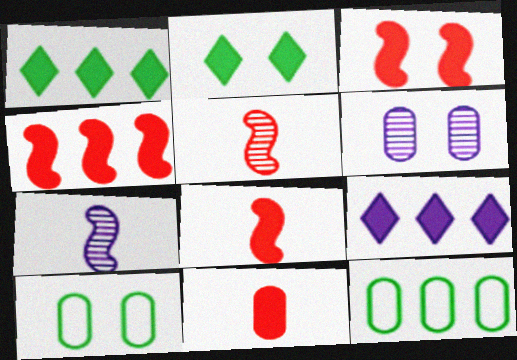[[3, 4, 8], 
[5, 9, 10], 
[6, 11, 12]]